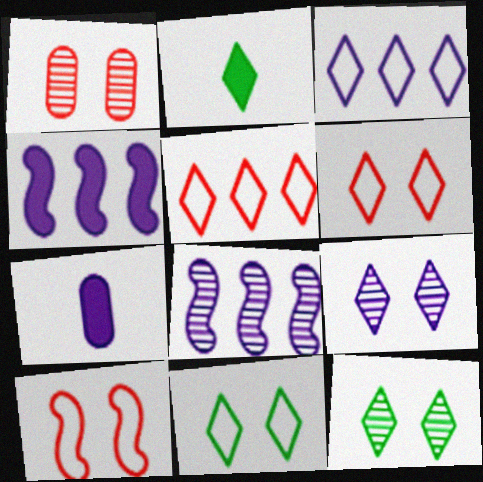[[2, 5, 9]]